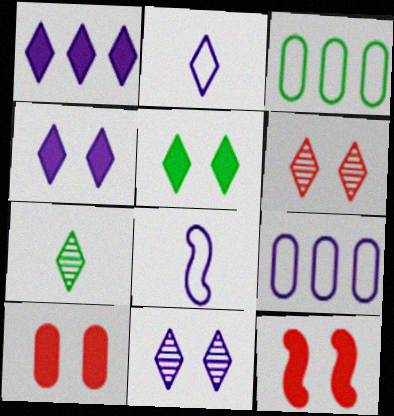[[1, 2, 11], 
[7, 9, 12]]